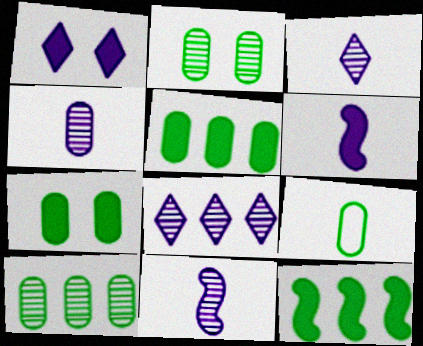[[2, 5, 9], 
[3, 4, 11], 
[7, 9, 10]]